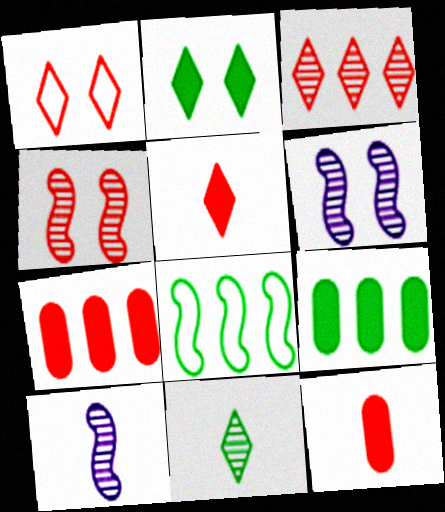[[1, 3, 5], 
[1, 9, 10]]